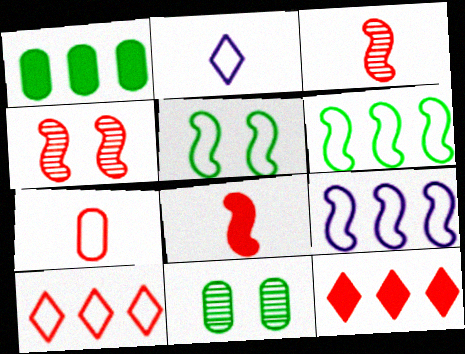[[1, 2, 4], 
[4, 7, 12]]